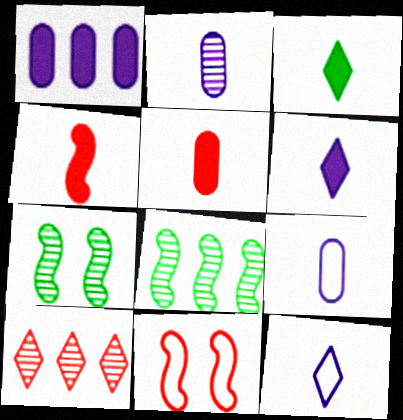[[2, 7, 10], 
[5, 10, 11]]